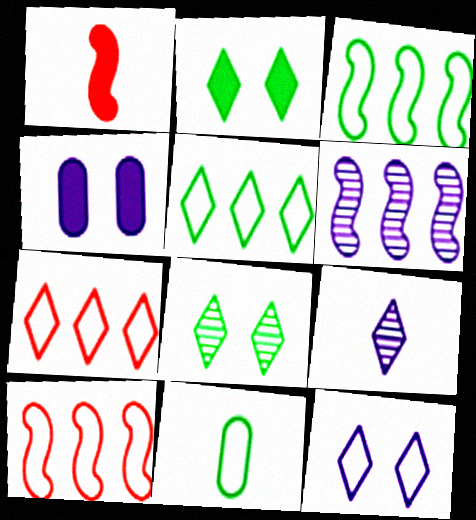[[1, 9, 11], 
[2, 7, 9], 
[10, 11, 12]]